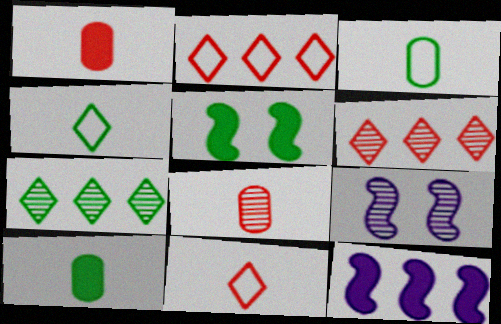[[2, 9, 10], 
[3, 5, 7], 
[7, 8, 9]]